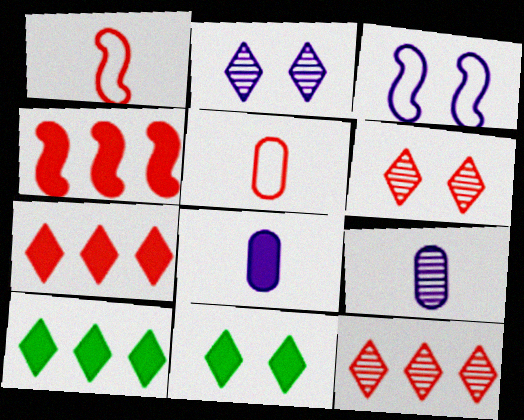[[4, 5, 6], 
[4, 8, 11]]